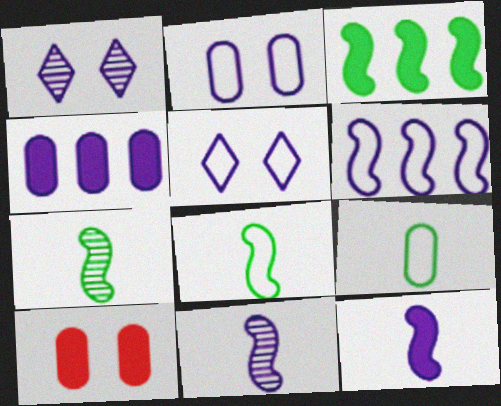[[4, 5, 11]]